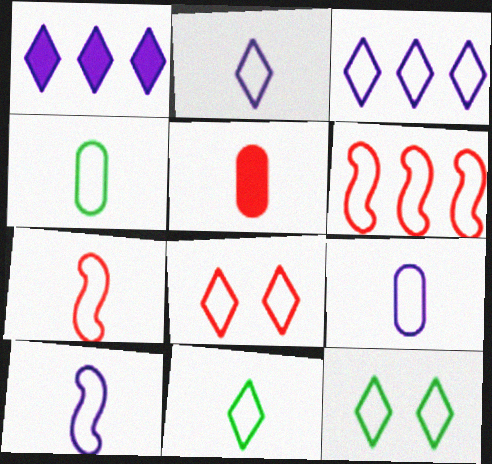[[2, 4, 7], 
[2, 9, 10], 
[3, 8, 11], 
[6, 9, 12], 
[7, 9, 11]]